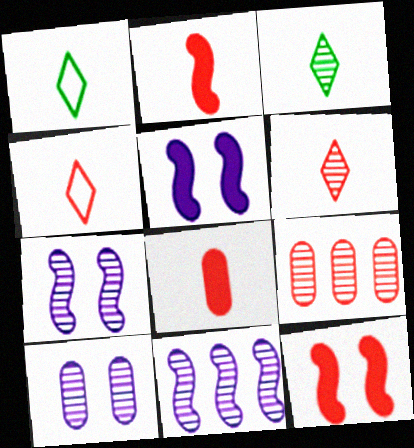[[1, 5, 9], 
[3, 7, 9], 
[4, 9, 12]]